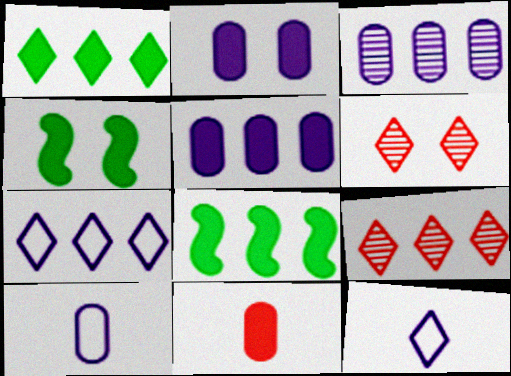[[1, 6, 12], 
[1, 7, 9], 
[2, 3, 10], 
[4, 9, 10], 
[6, 8, 10]]